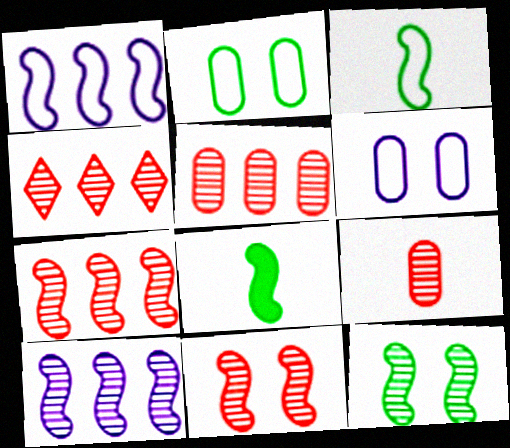[[1, 8, 11], 
[4, 5, 7], 
[4, 6, 8], 
[4, 9, 11]]